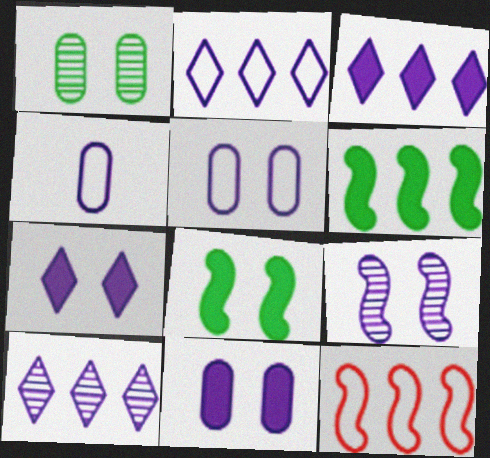[[2, 3, 10], 
[3, 4, 9], 
[5, 7, 9]]